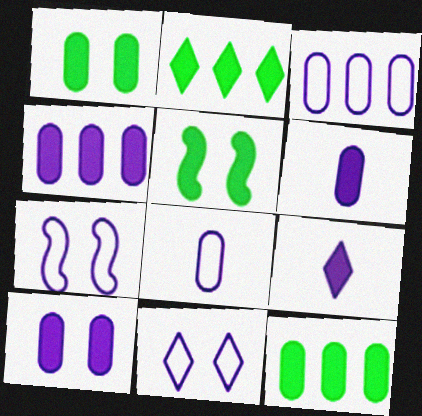[[4, 6, 10]]